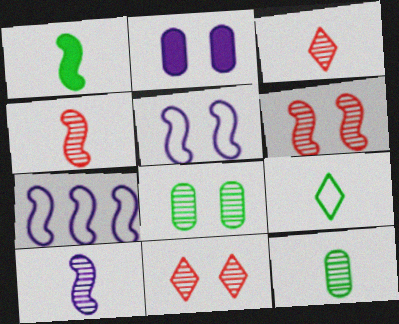[[1, 6, 7], 
[1, 9, 12], 
[3, 10, 12]]